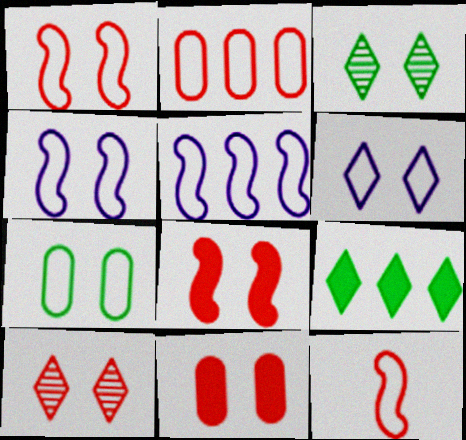[[1, 6, 7], 
[1, 10, 11], 
[3, 4, 11]]